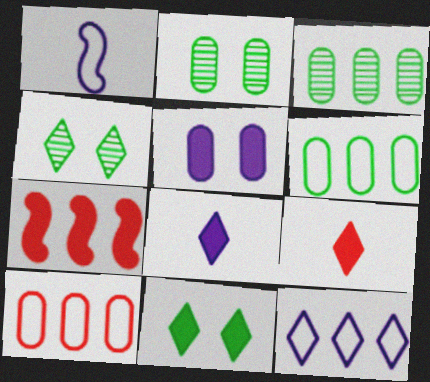[[3, 7, 12], 
[4, 9, 12]]